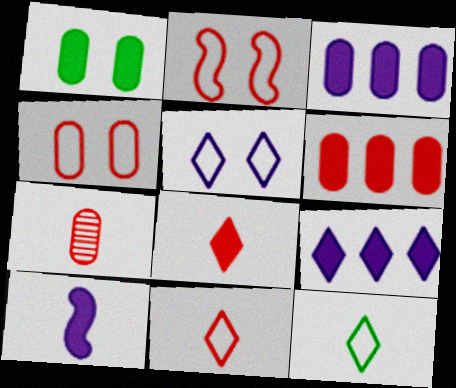[[4, 6, 7], 
[7, 10, 12]]